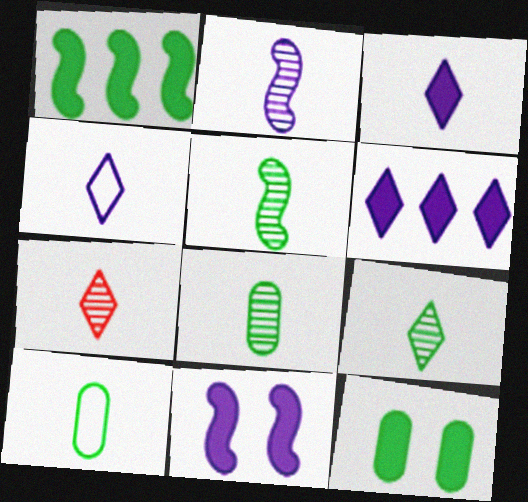[[2, 7, 8], 
[5, 8, 9]]